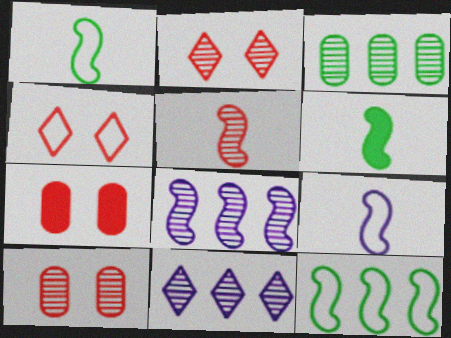[[1, 7, 11], 
[5, 6, 9]]